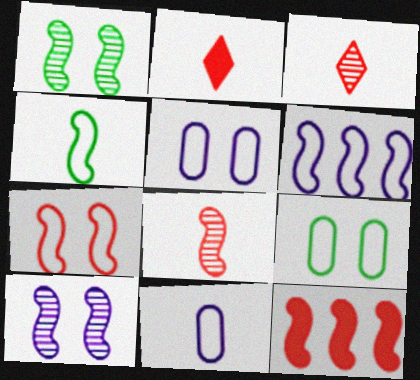[[4, 6, 7], 
[4, 10, 12], 
[7, 8, 12]]